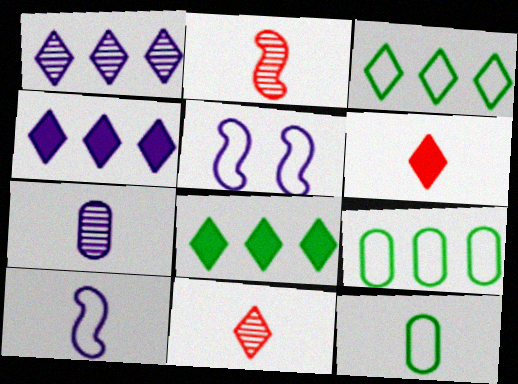[[4, 5, 7]]